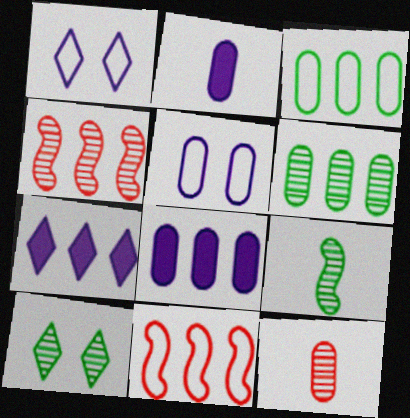[[2, 10, 11], 
[3, 4, 7], 
[6, 7, 11], 
[6, 9, 10]]